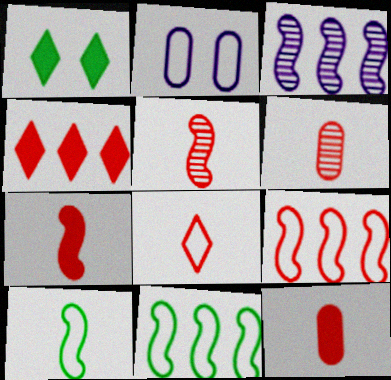[[2, 8, 11], 
[5, 8, 12], 
[6, 7, 8]]